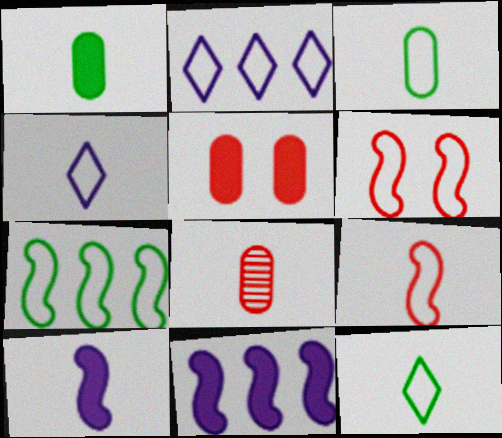[[2, 3, 6], 
[3, 4, 9], 
[8, 10, 12]]